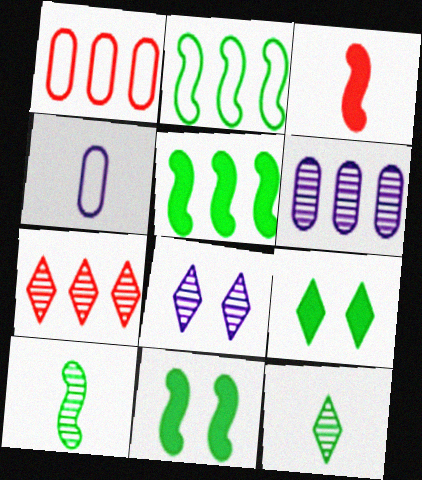[[2, 10, 11], 
[3, 4, 12], 
[4, 7, 11], 
[7, 8, 12]]